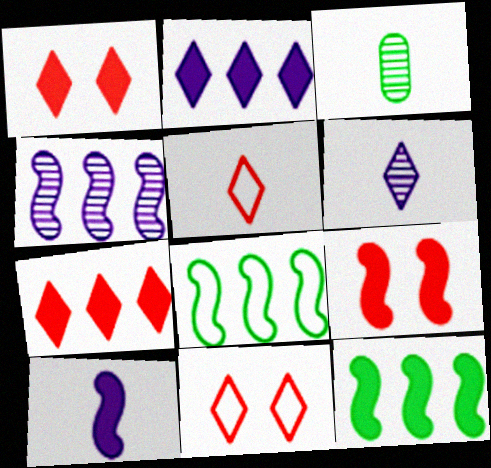[[3, 5, 10], 
[9, 10, 12]]